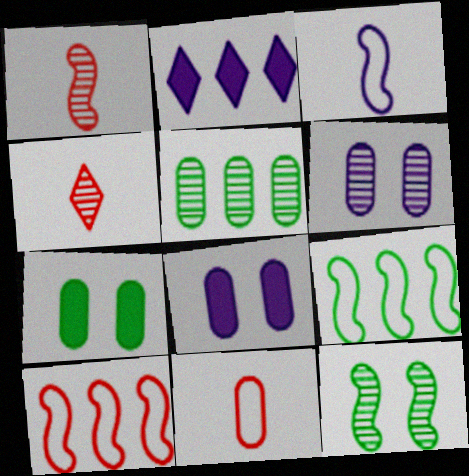[[2, 3, 6], 
[2, 5, 10], 
[2, 11, 12], 
[4, 8, 9], 
[5, 8, 11]]